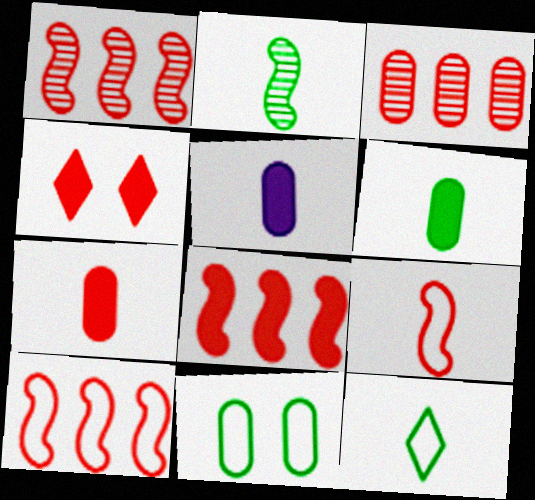[[1, 8, 10], 
[2, 6, 12], 
[3, 4, 9], 
[3, 5, 11], 
[4, 7, 8], 
[5, 6, 7]]